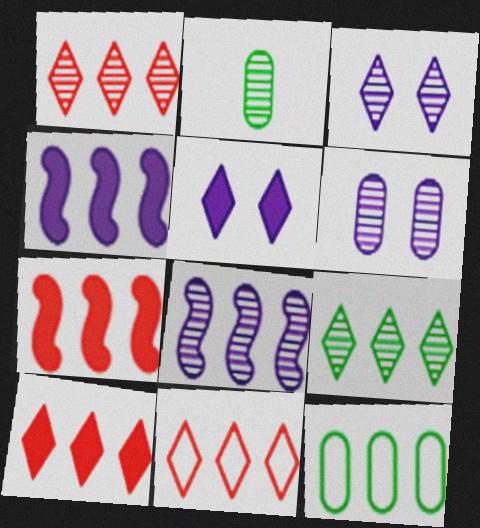[[1, 4, 12], 
[1, 10, 11], 
[8, 10, 12]]